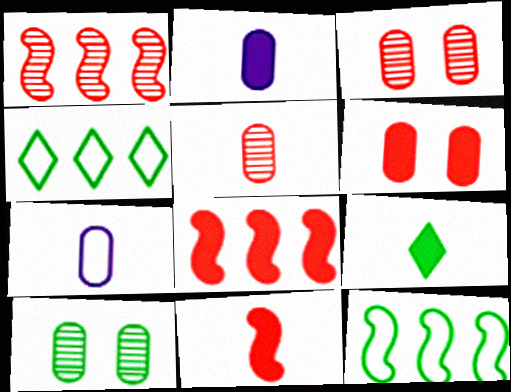[[2, 9, 11], 
[9, 10, 12]]